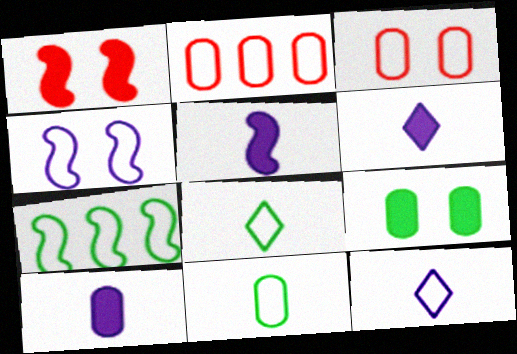[[2, 4, 8], 
[3, 7, 12], 
[5, 6, 10]]